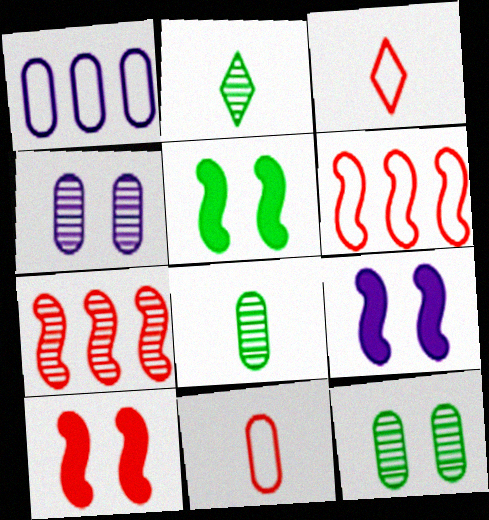[[1, 2, 10], 
[2, 4, 7], 
[5, 9, 10]]